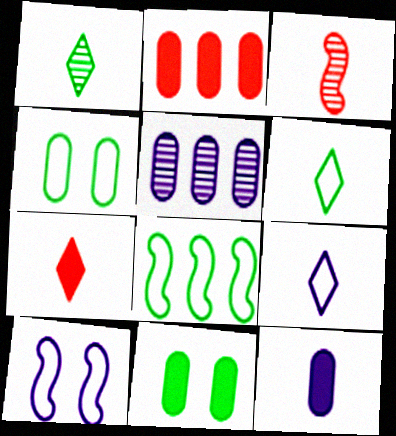[[1, 2, 10], 
[1, 7, 9], 
[1, 8, 11], 
[2, 11, 12], 
[3, 6, 12], 
[4, 6, 8]]